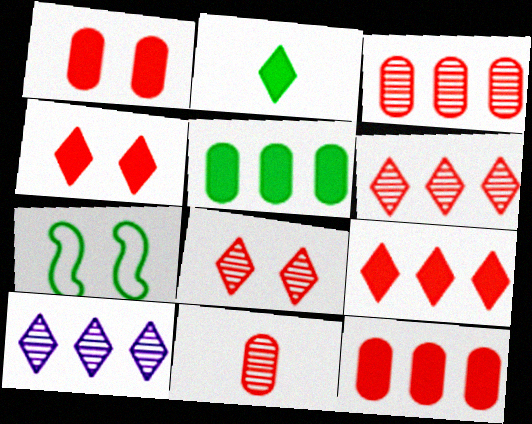[]